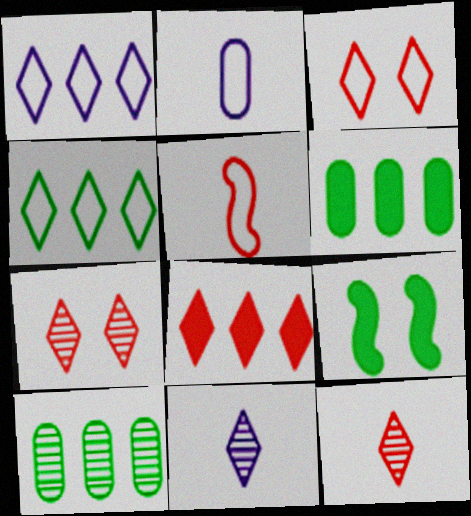[[3, 8, 12]]